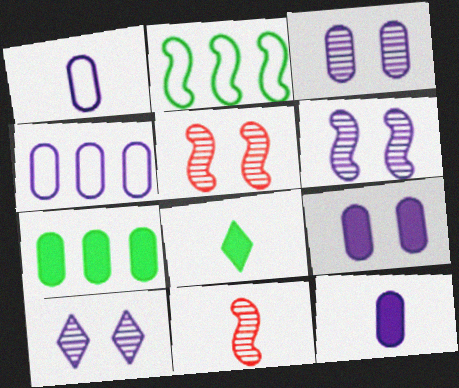[[1, 8, 11], 
[3, 4, 12], 
[3, 6, 10], 
[4, 5, 8]]